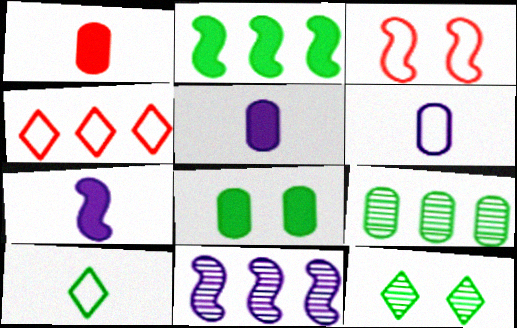[]